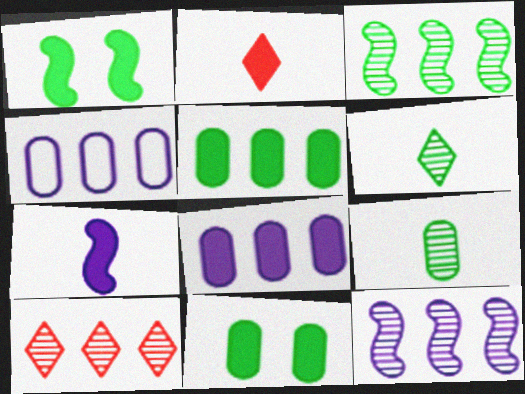[[1, 2, 8]]